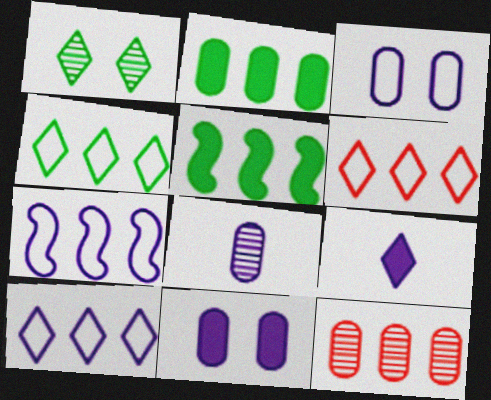[[1, 6, 9], 
[4, 6, 10], 
[5, 10, 12]]